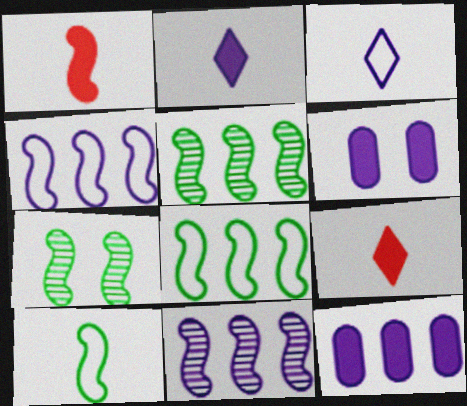[[1, 4, 7], 
[3, 6, 11]]